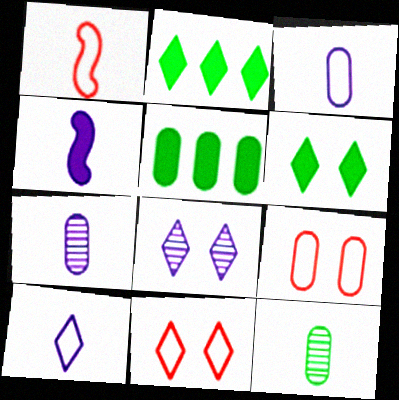[[1, 5, 8], 
[4, 7, 10], 
[5, 7, 9], 
[6, 8, 11]]